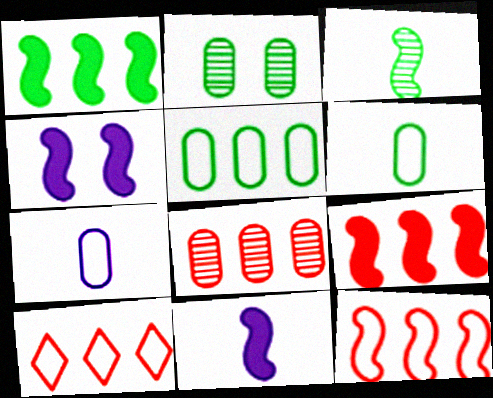[[2, 10, 11], 
[3, 4, 12], 
[8, 9, 10]]